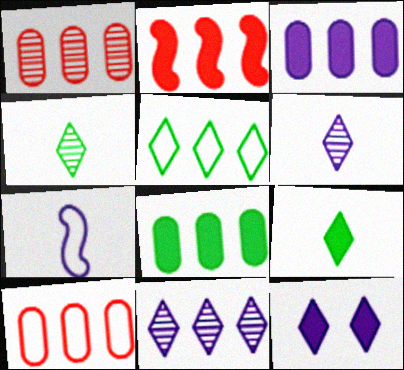[]